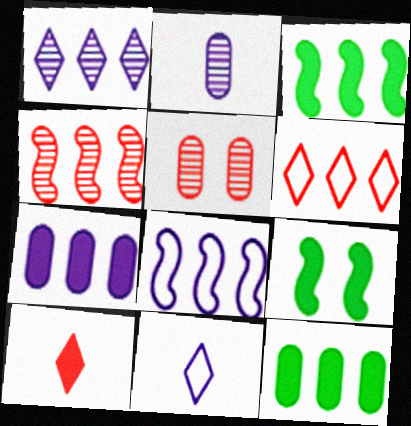[[1, 7, 8], 
[2, 6, 9], 
[3, 4, 8], 
[3, 5, 11], 
[7, 9, 10]]